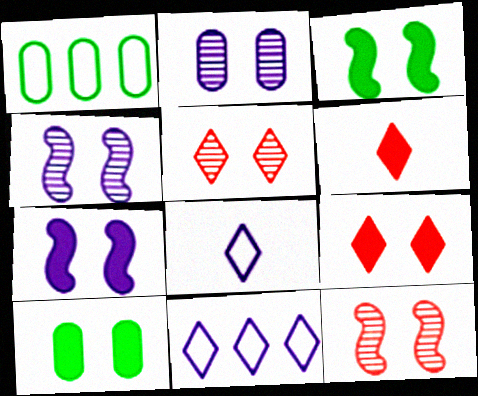[[1, 4, 6], 
[7, 9, 10]]